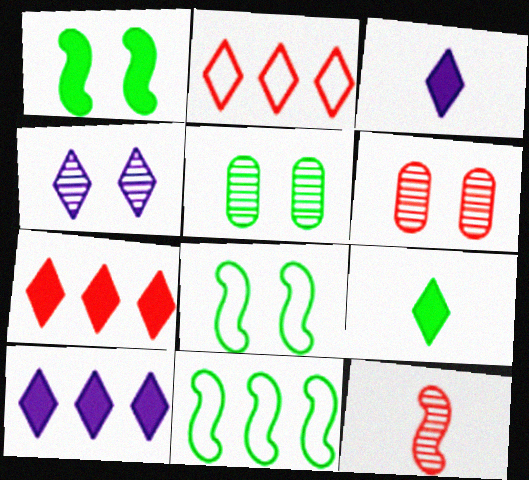[[2, 4, 9], 
[3, 6, 11], 
[5, 9, 11]]